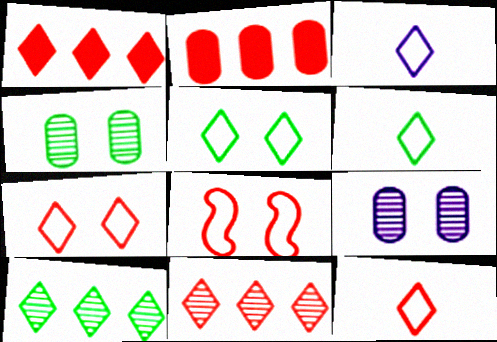[[3, 6, 12]]